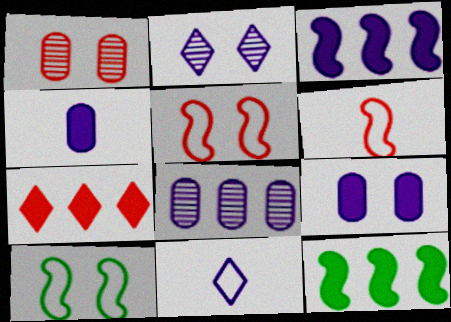[[1, 6, 7], 
[1, 11, 12]]